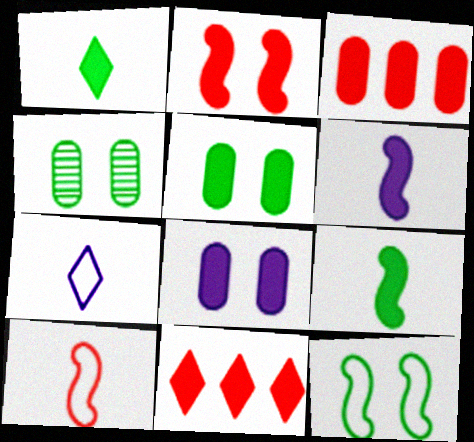[[5, 6, 11], 
[8, 9, 11]]